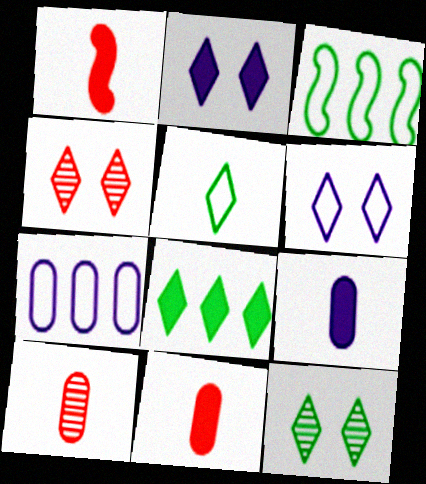[[1, 7, 12], 
[2, 3, 10], 
[3, 4, 9], 
[5, 8, 12]]